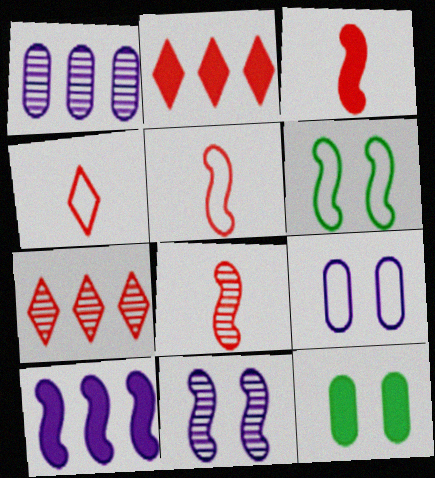[[3, 5, 8], 
[6, 8, 10]]